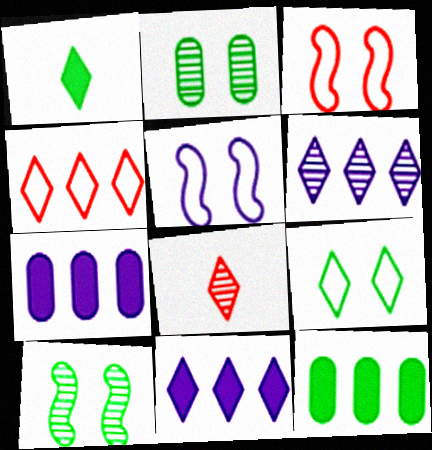[[5, 8, 12], 
[8, 9, 11]]